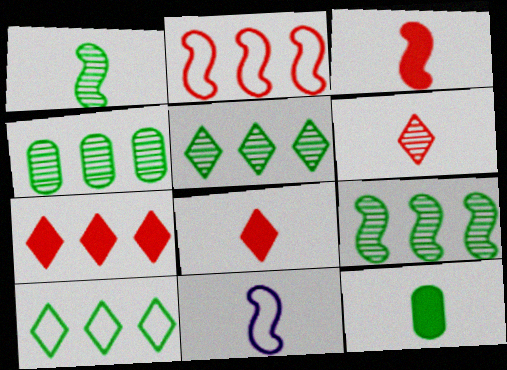[[1, 3, 11], 
[4, 5, 9], 
[6, 11, 12]]